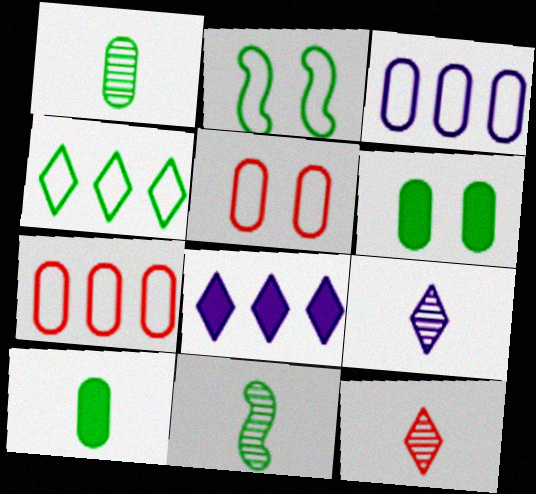[[4, 6, 11], 
[5, 8, 11]]